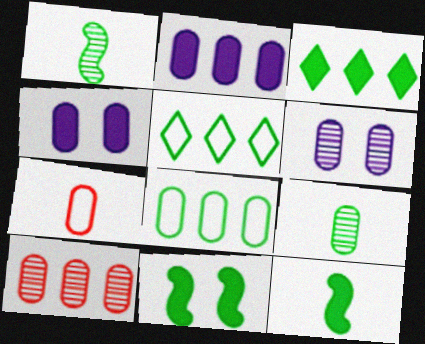[[2, 8, 10], 
[5, 9, 11], 
[6, 9, 10]]